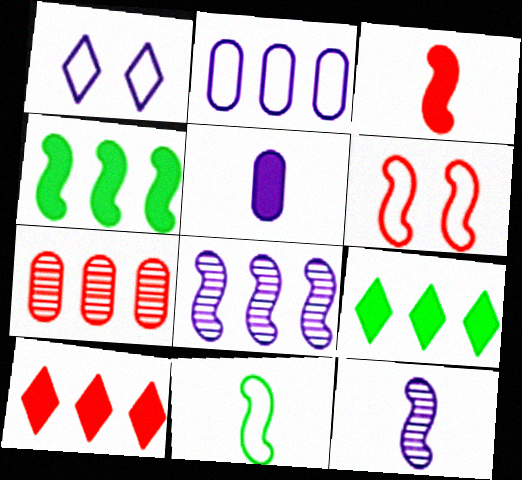[[1, 5, 8], 
[3, 11, 12], 
[4, 6, 12]]